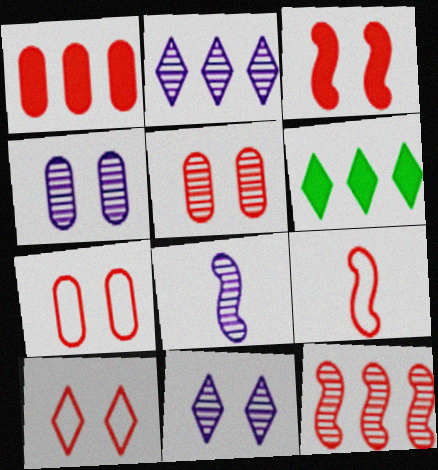[[2, 4, 8], 
[3, 5, 10], 
[3, 9, 12], 
[4, 6, 9], 
[6, 7, 8]]